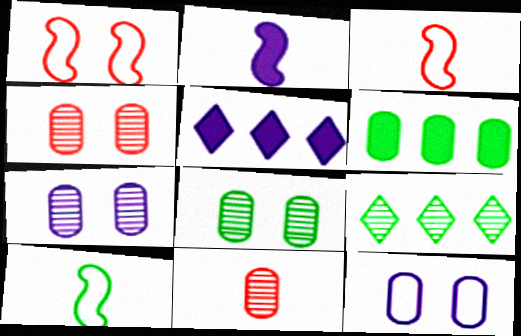[[3, 5, 8], 
[4, 5, 10], 
[4, 7, 8], 
[6, 11, 12]]